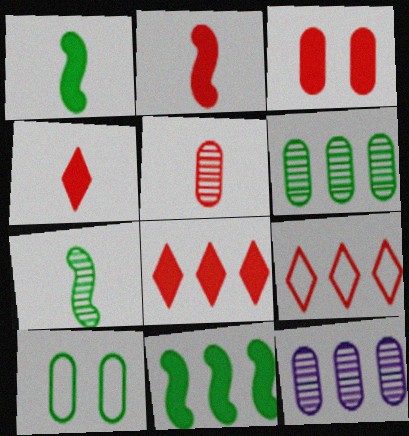[[2, 3, 8], 
[9, 11, 12]]